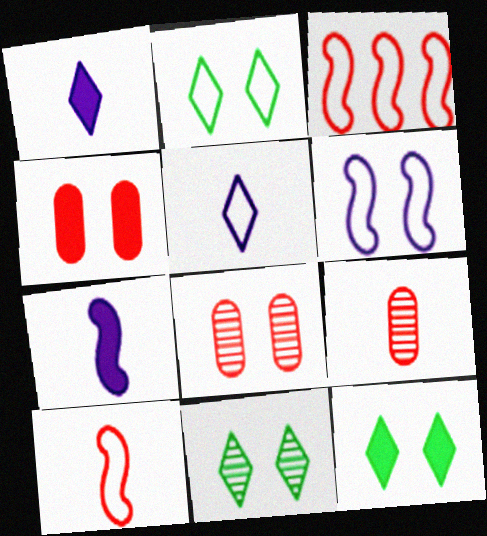[[2, 11, 12], 
[4, 6, 11], 
[6, 8, 12]]